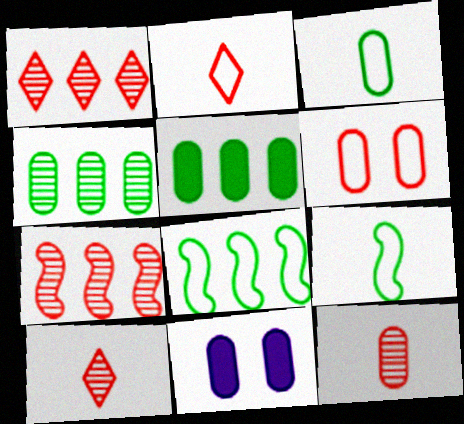[[1, 9, 11], 
[8, 10, 11]]